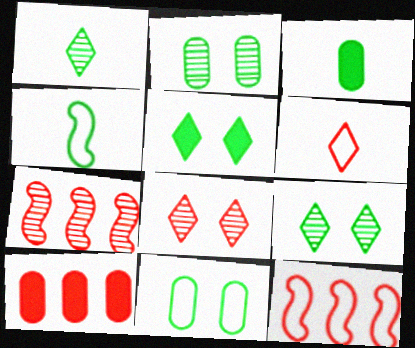[[1, 3, 4]]